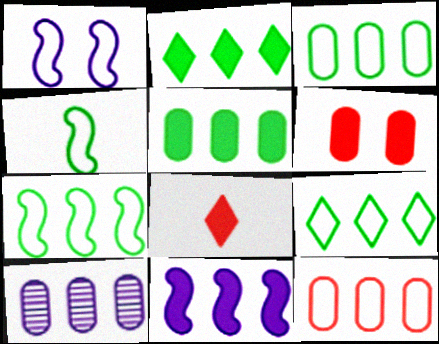[[3, 7, 9], 
[5, 10, 12]]